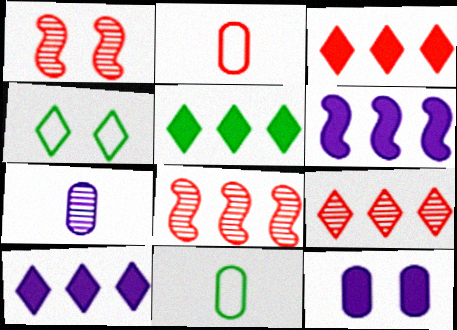[[1, 2, 3], 
[1, 4, 12], 
[1, 10, 11], 
[3, 5, 10]]